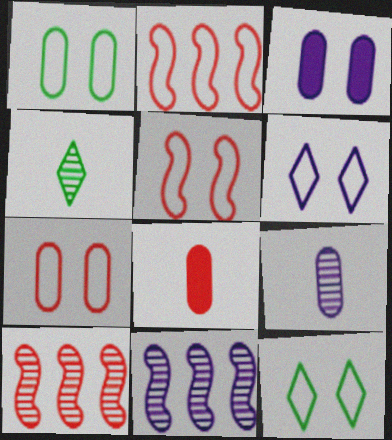[[1, 5, 6], 
[2, 3, 4], 
[8, 11, 12]]